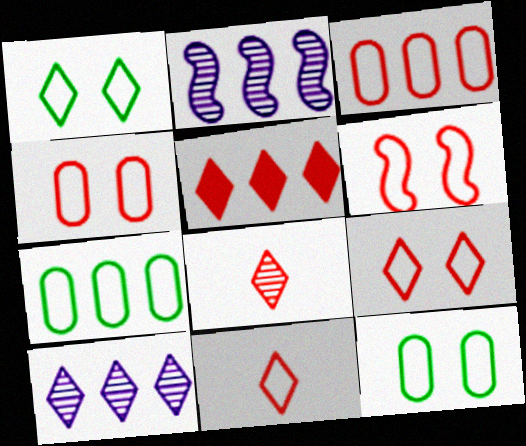[[2, 5, 7], 
[3, 6, 11], 
[4, 6, 9], 
[5, 8, 9]]